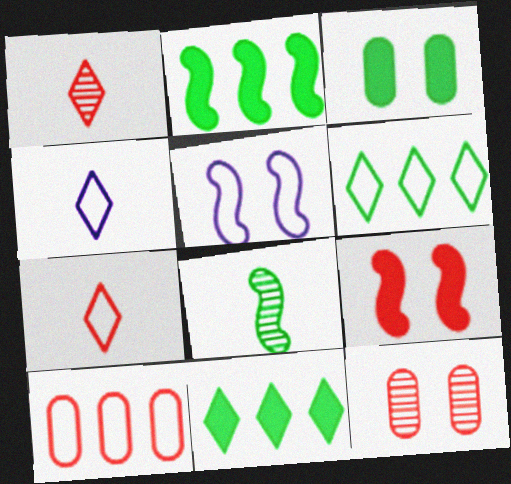[[1, 9, 10], 
[2, 4, 12], 
[3, 6, 8]]